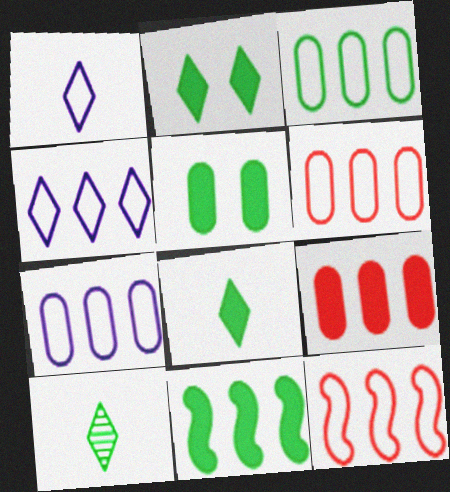[[3, 4, 12], 
[3, 6, 7], 
[5, 8, 11]]